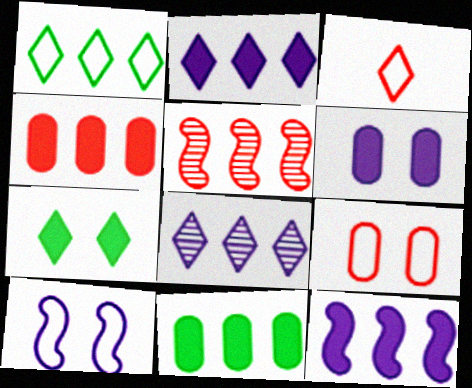[[3, 7, 8]]